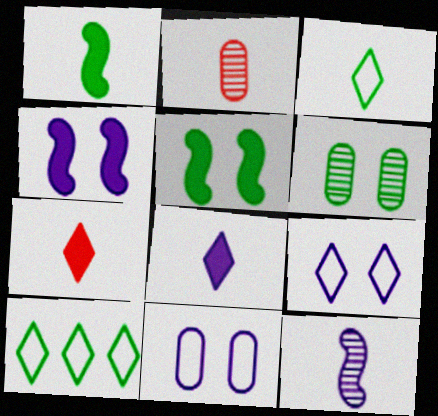[[1, 6, 10], 
[2, 4, 10]]